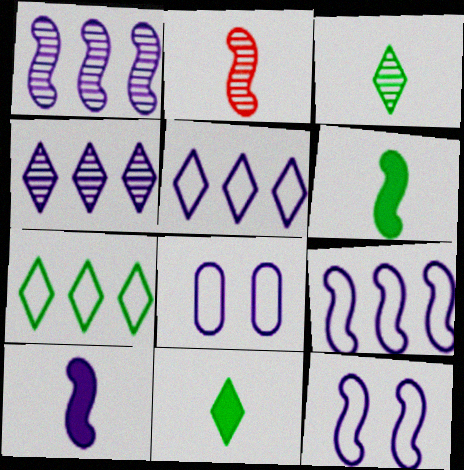[[1, 10, 12], 
[4, 8, 10]]